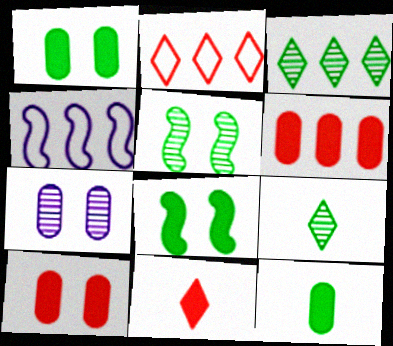[[3, 4, 6], 
[4, 9, 10]]